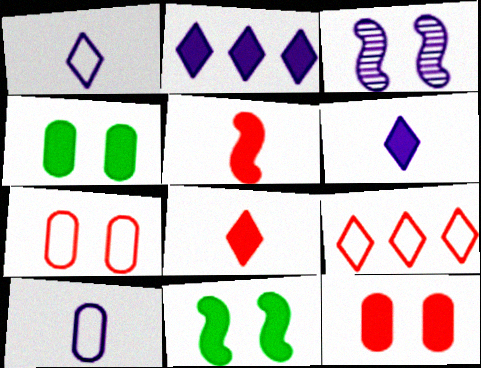[[2, 3, 10], 
[2, 4, 5]]